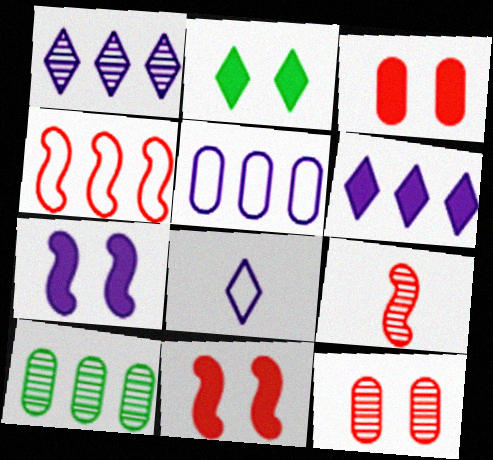[[2, 3, 7], 
[2, 5, 9], 
[4, 6, 10], 
[4, 9, 11], 
[8, 10, 11]]